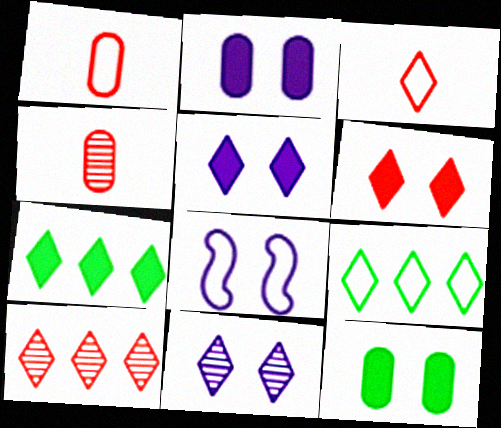[[1, 8, 9], 
[2, 8, 11], 
[3, 6, 10], 
[3, 7, 11], 
[4, 7, 8]]